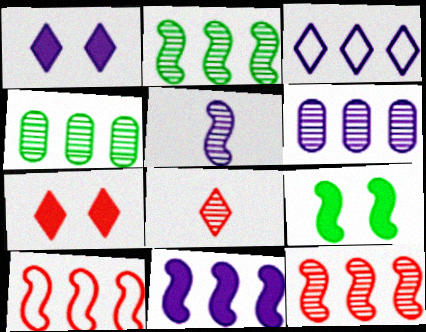[[2, 10, 11], 
[3, 6, 11], 
[5, 9, 10]]